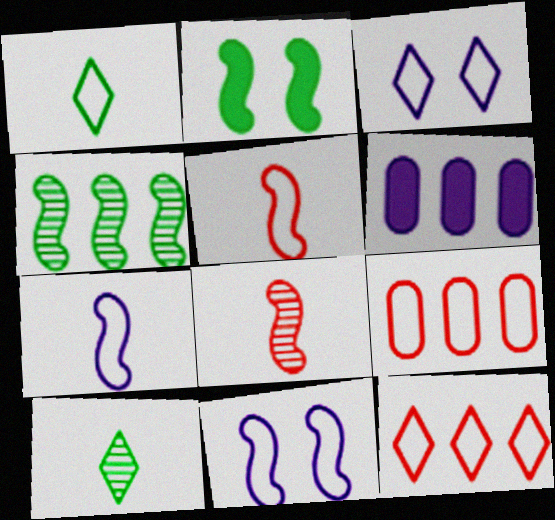[[1, 3, 12], 
[1, 9, 11], 
[4, 6, 12]]